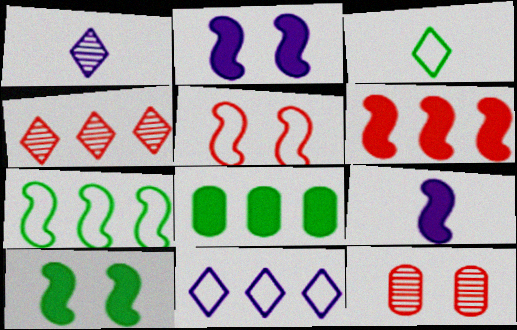[[1, 5, 8], 
[6, 9, 10]]